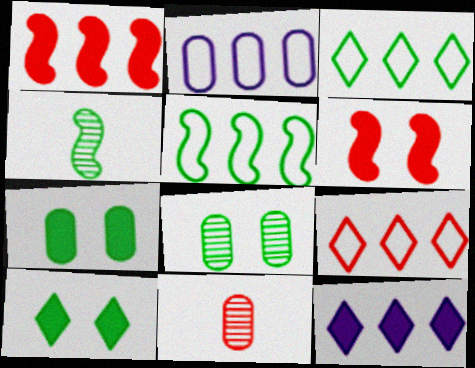[[2, 5, 9], 
[2, 7, 11], 
[3, 4, 7], 
[6, 9, 11]]